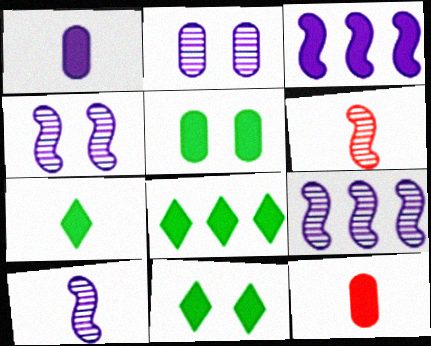[[3, 11, 12], 
[4, 9, 10], 
[7, 8, 11]]